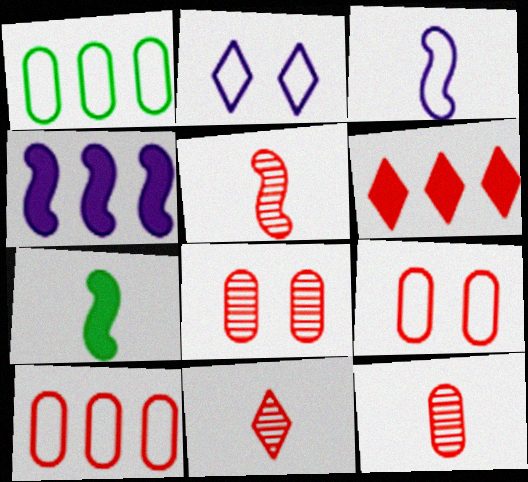[[3, 5, 7], 
[5, 6, 9], 
[5, 11, 12]]